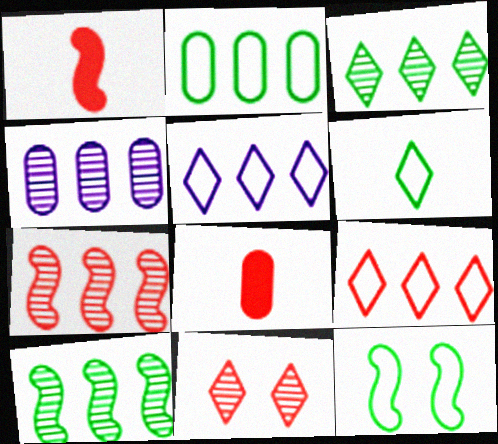[[2, 6, 12], 
[3, 4, 7]]